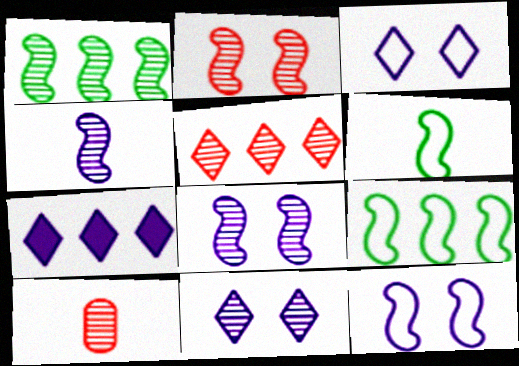[[1, 2, 4], 
[1, 10, 11], 
[2, 5, 10]]